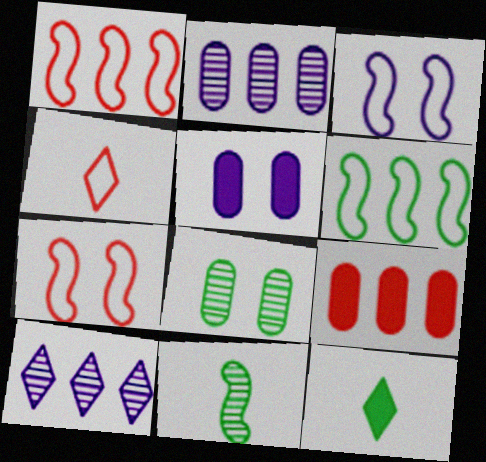[[2, 7, 12], 
[6, 8, 12], 
[6, 9, 10]]